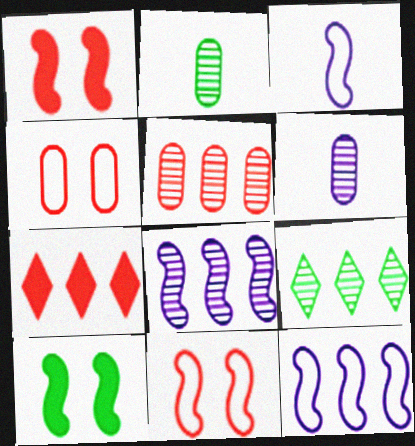[[5, 8, 9]]